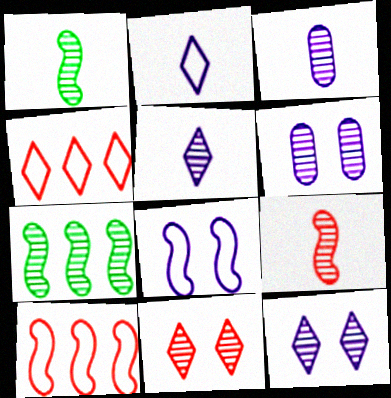[[3, 7, 11]]